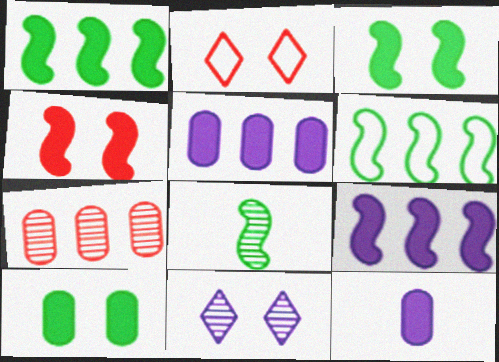[[2, 5, 8], 
[3, 6, 8], 
[7, 8, 11]]